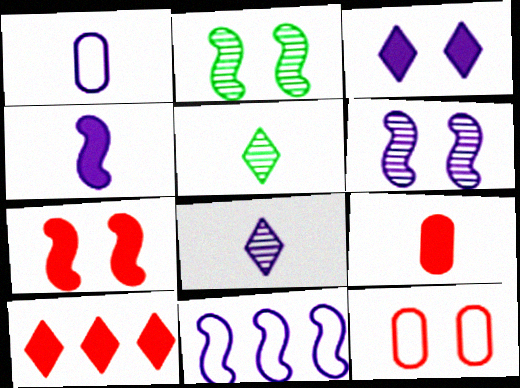[[1, 2, 10], 
[1, 4, 8], 
[2, 3, 12], 
[4, 6, 11], 
[7, 9, 10]]